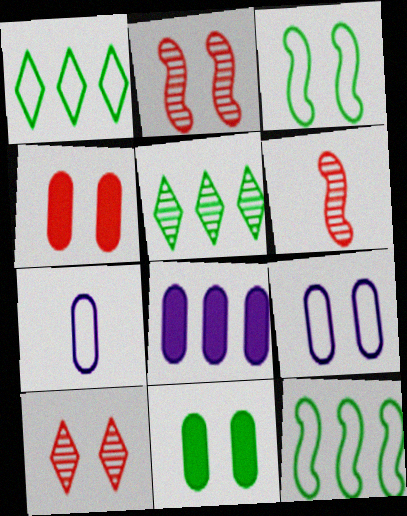[]